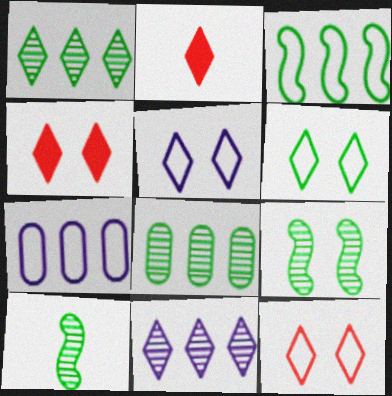[[1, 2, 5], 
[2, 6, 11], 
[2, 7, 9], 
[4, 7, 10], 
[5, 6, 12]]